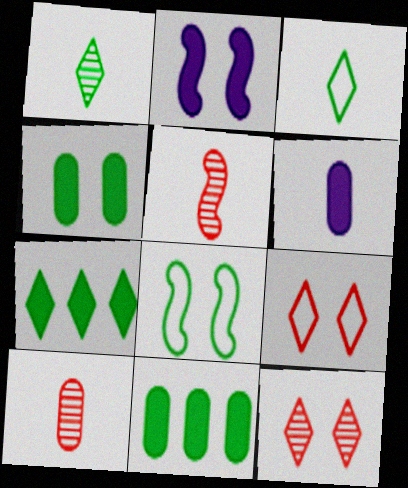[[1, 8, 11], 
[3, 5, 6]]